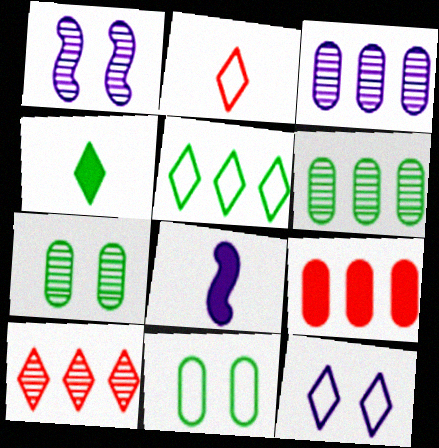[[2, 5, 12], 
[3, 8, 12], 
[4, 10, 12], 
[8, 10, 11]]